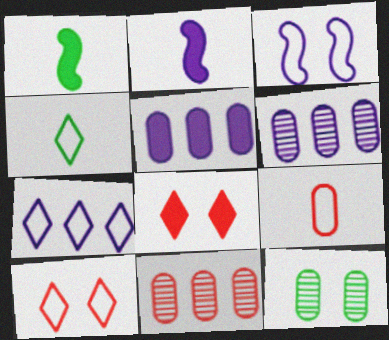[[1, 5, 8], 
[1, 6, 10], 
[3, 8, 12], 
[4, 7, 10], 
[5, 9, 12]]